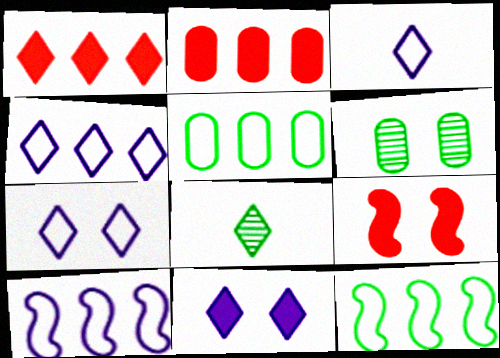[[1, 7, 8], 
[3, 4, 7], 
[6, 7, 9]]